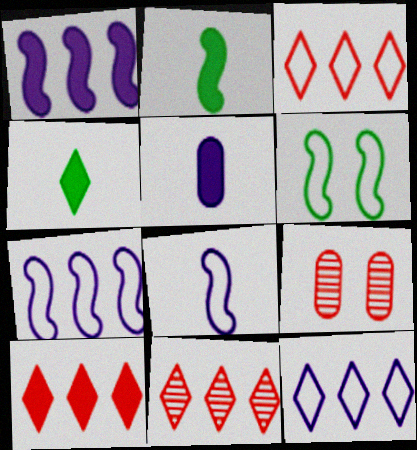[[2, 9, 12], 
[3, 10, 11], 
[4, 7, 9], 
[5, 6, 11]]